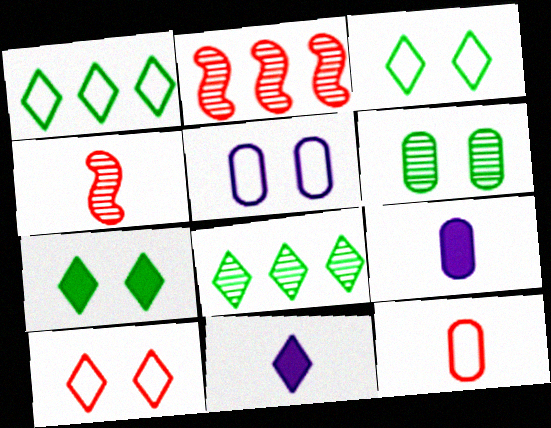[[2, 3, 9], 
[8, 10, 11]]